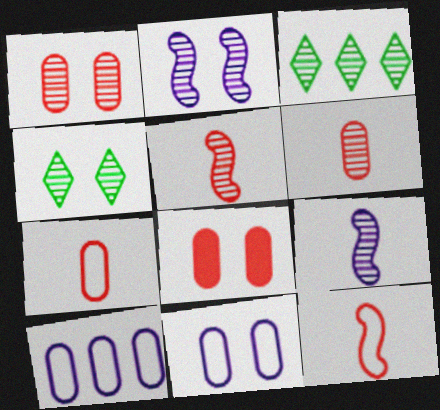[[1, 2, 4], 
[1, 3, 9], 
[2, 3, 6]]